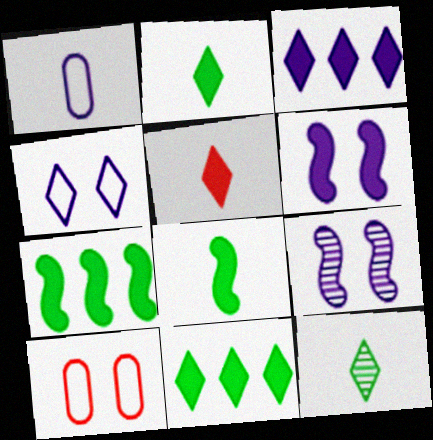[[1, 3, 9]]